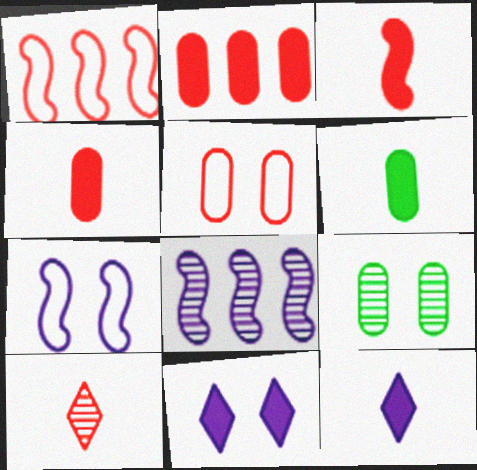[[1, 9, 12], 
[3, 6, 12], 
[8, 9, 10]]